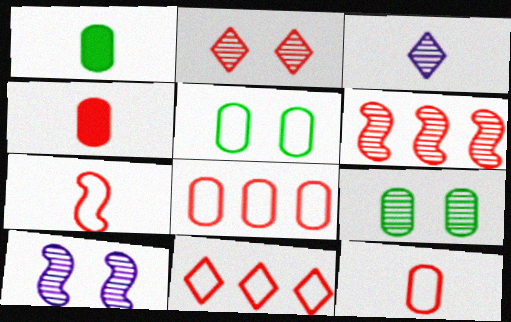[[1, 3, 7], 
[1, 10, 11], 
[2, 9, 10], 
[3, 6, 9]]